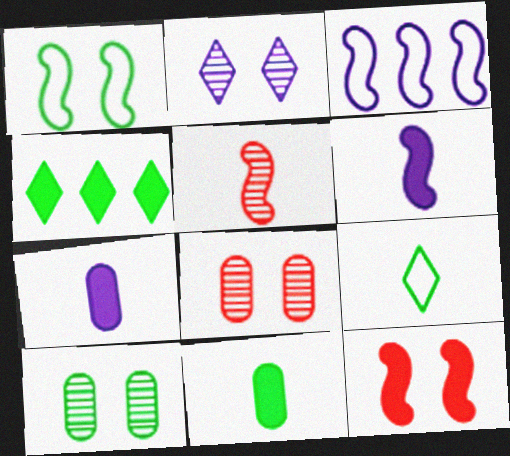[[2, 3, 7], 
[4, 7, 12], 
[5, 7, 9]]